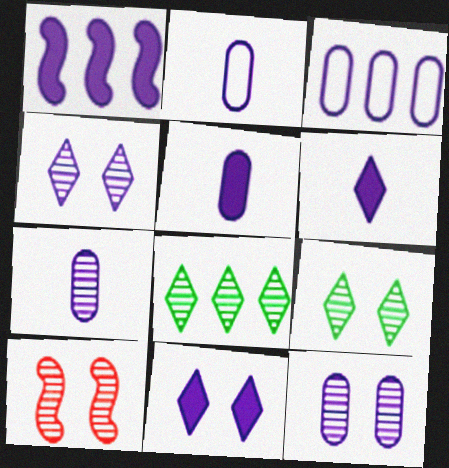[[1, 2, 4], 
[1, 5, 11], 
[2, 5, 7], 
[3, 5, 12], 
[7, 8, 10], 
[9, 10, 12]]